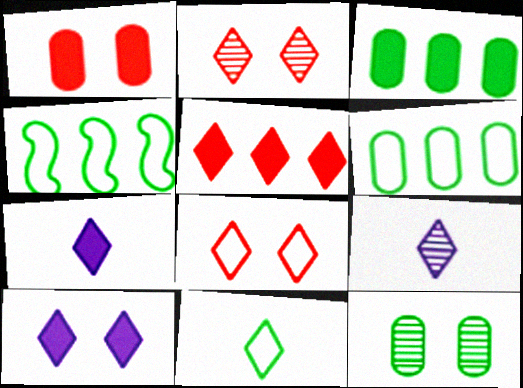[[1, 4, 9]]